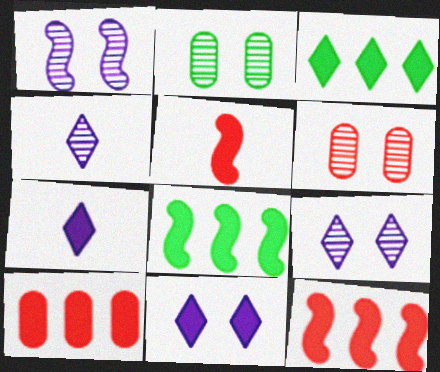[]